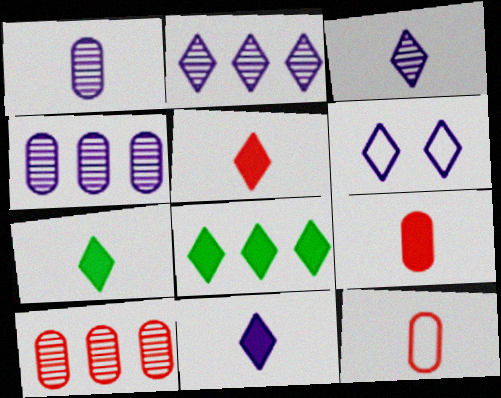[[2, 6, 11], 
[5, 7, 11]]